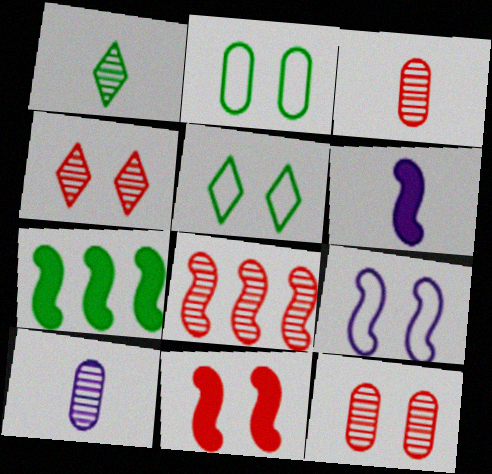[[1, 2, 7], 
[3, 4, 8], 
[6, 7, 11]]